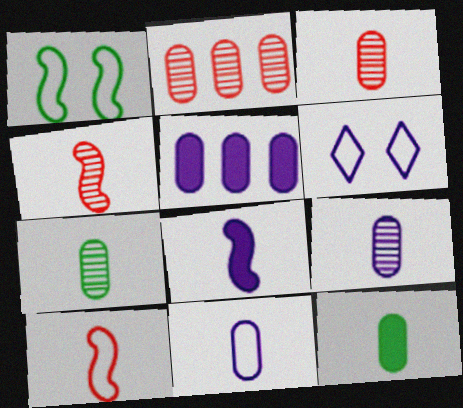[[3, 7, 9], 
[3, 11, 12]]